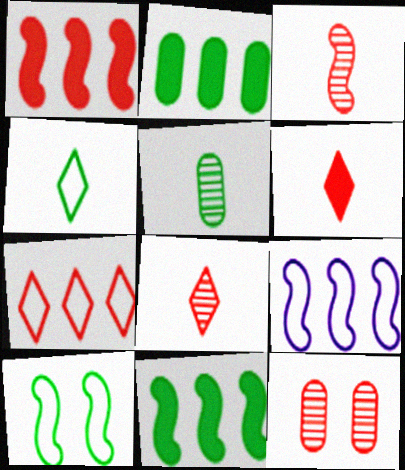[]